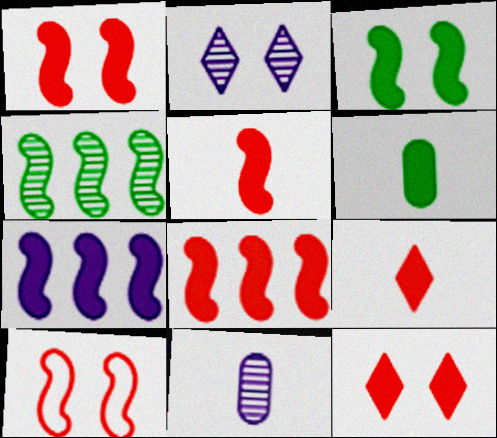[[1, 5, 8], 
[3, 5, 7], 
[6, 7, 12]]